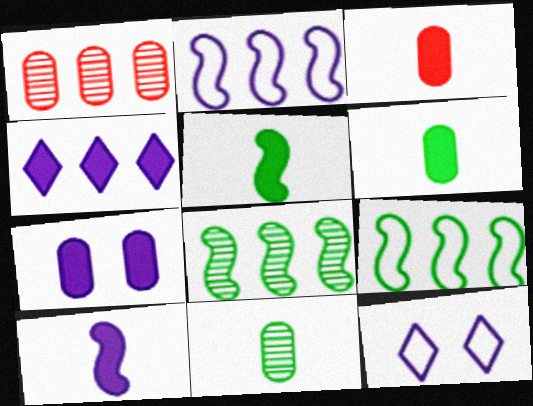[[1, 4, 9], 
[1, 5, 12], 
[3, 8, 12], 
[4, 7, 10]]